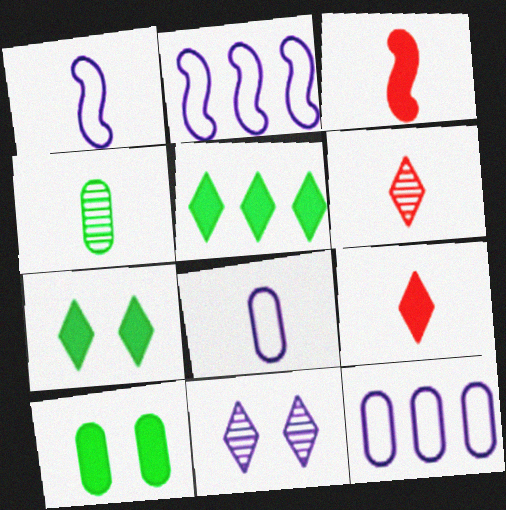[[1, 4, 9], 
[2, 6, 10]]